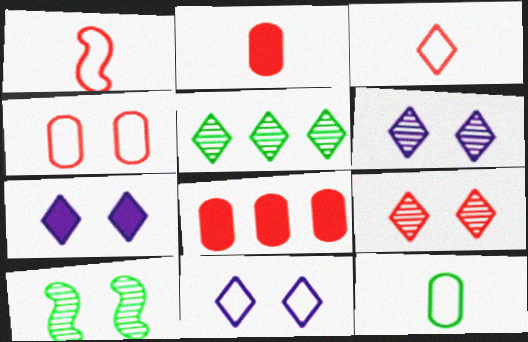[[1, 8, 9], 
[3, 5, 7], 
[4, 7, 10], 
[6, 7, 11]]